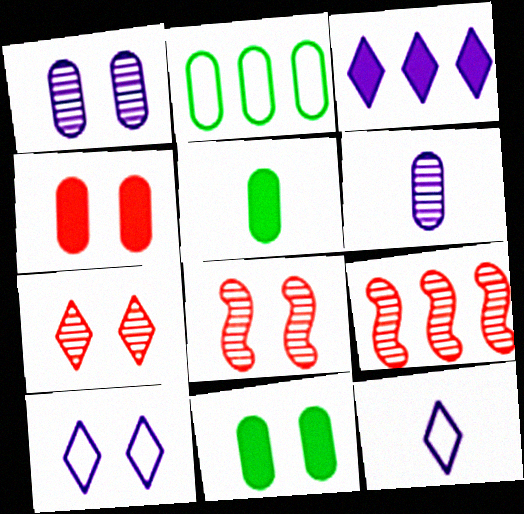[[2, 3, 9], 
[2, 4, 6], 
[5, 9, 10], 
[8, 10, 11], 
[9, 11, 12]]